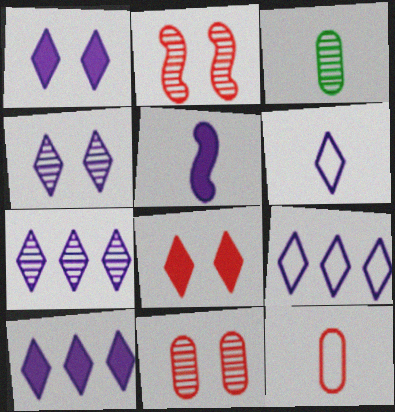[[1, 6, 7], 
[2, 3, 7], 
[4, 6, 10], 
[7, 9, 10]]